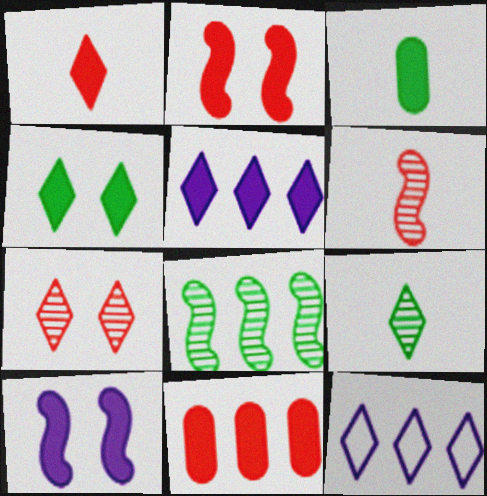[[1, 2, 11], 
[1, 4, 5], 
[2, 3, 5], 
[8, 11, 12]]